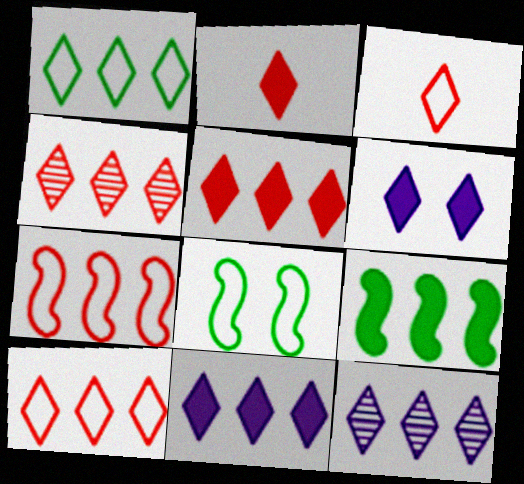[[1, 4, 11], 
[1, 5, 12], 
[4, 5, 10]]